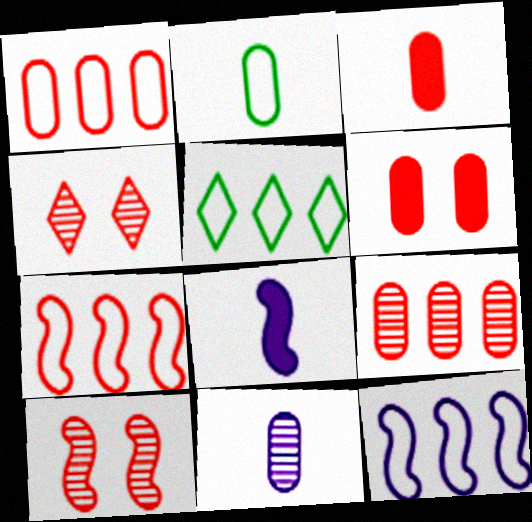[[1, 5, 12], 
[2, 3, 11], 
[3, 4, 7]]